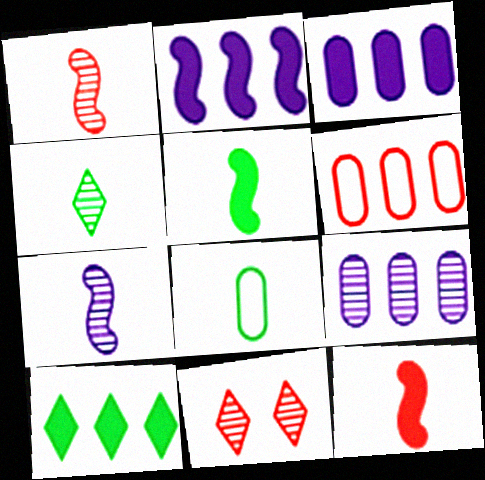[[2, 8, 11], 
[4, 5, 8], 
[6, 11, 12]]